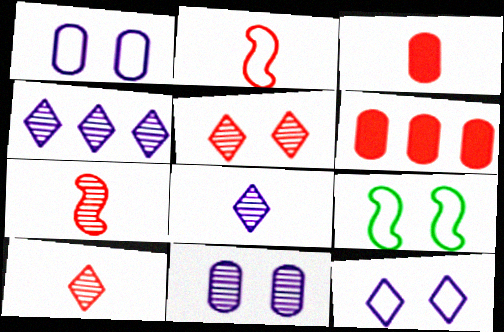[[2, 3, 10], 
[2, 5, 6], 
[3, 4, 9], 
[6, 8, 9]]